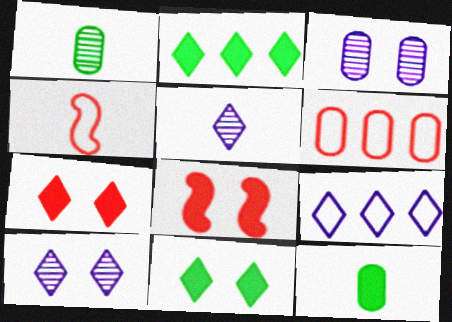[[1, 8, 9], 
[2, 3, 4], 
[3, 6, 12], 
[4, 5, 12]]